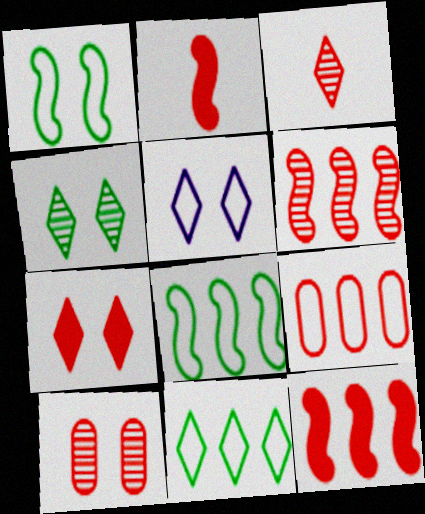[[3, 6, 10], 
[4, 5, 7]]